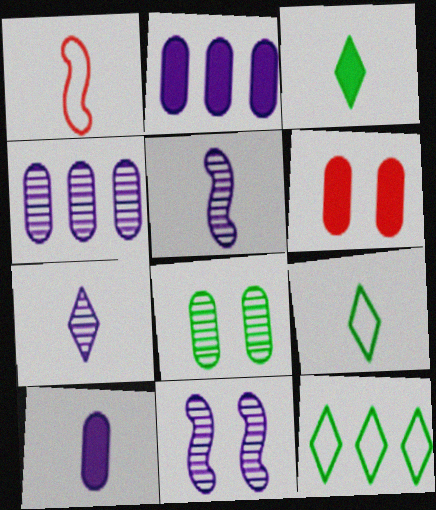[[4, 7, 11], 
[5, 6, 12]]